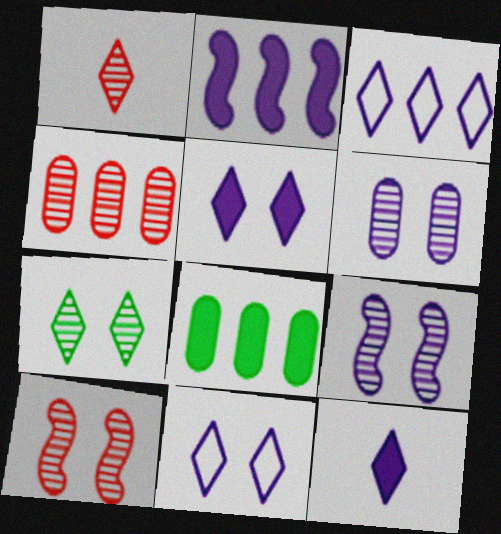[[1, 4, 10], 
[6, 7, 10]]